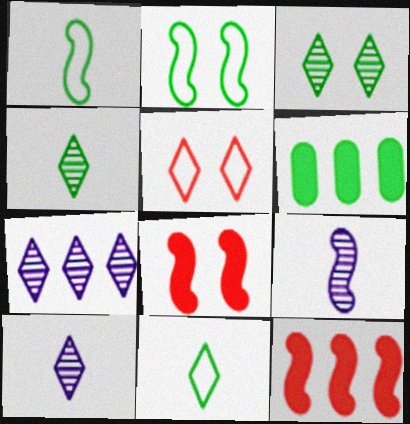[[1, 3, 6], 
[2, 4, 6], 
[2, 9, 12], 
[5, 6, 9]]